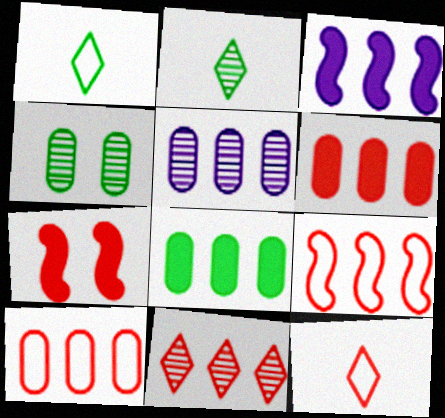[[1, 5, 7], 
[3, 4, 12], 
[5, 8, 10], 
[6, 9, 11]]